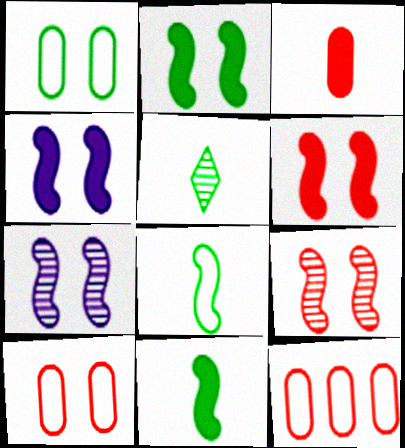[[2, 4, 6], 
[4, 5, 12]]